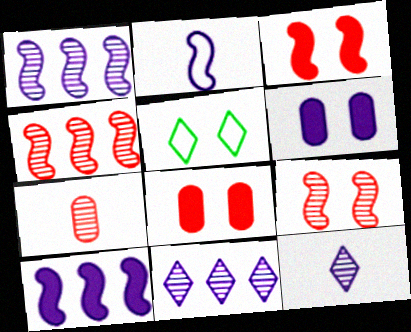[[2, 6, 11], 
[5, 6, 9], 
[5, 7, 10]]